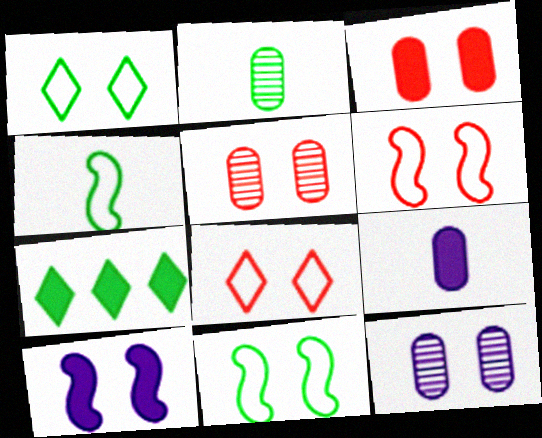[[1, 5, 10], 
[2, 7, 11]]